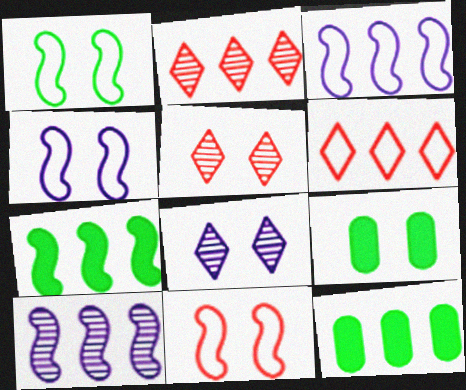[[1, 4, 11], 
[2, 3, 12], 
[4, 5, 9], 
[6, 10, 12], 
[8, 9, 11]]